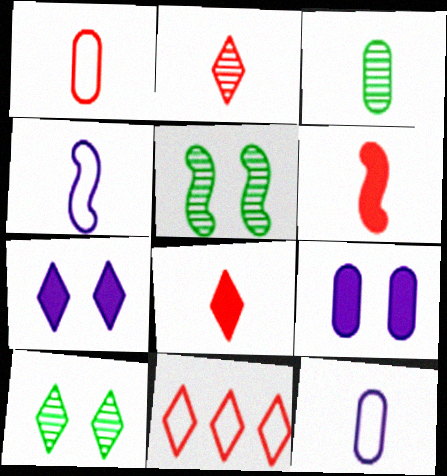[[1, 2, 6], 
[3, 4, 8]]